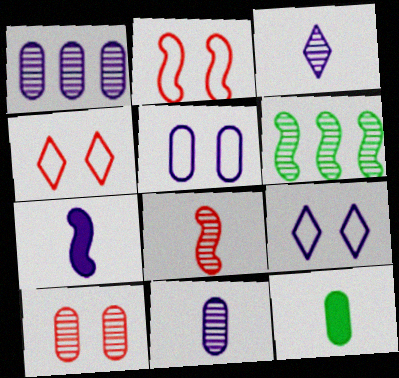[[1, 7, 9], 
[2, 6, 7], 
[3, 6, 10]]